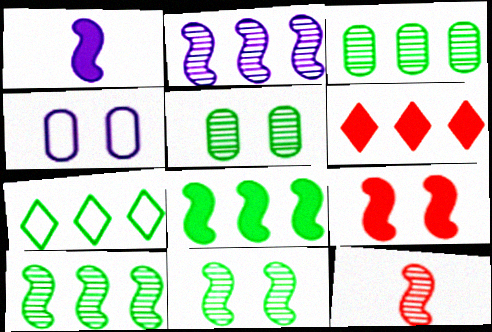[[1, 8, 9], 
[2, 11, 12], 
[3, 7, 8]]